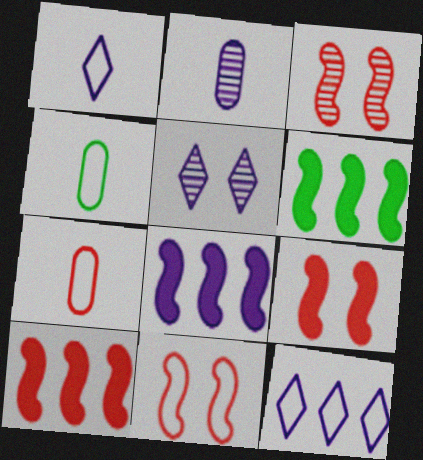[[3, 9, 11], 
[4, 5, 10], 
[4, 11, 12], 
[5, 6, 7], 
[6, 8, 10]]